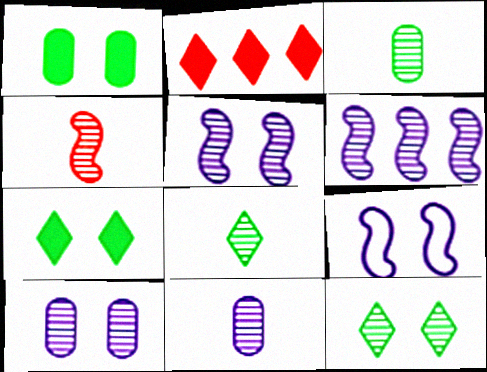[[2, 3, 9], 
[4, 8, 11]]